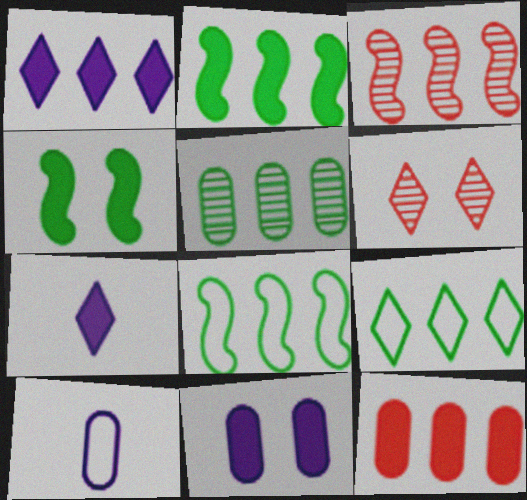[[1, 2, 12], 
[2, 5, 9], 
[2, 6, 10], 
[4, 7, 12], 
[6, 7, 9]]